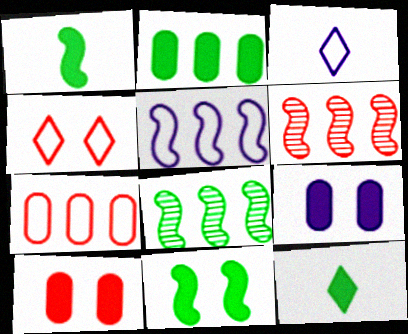[[2, 11, 12], 
[3, 8, 10]]